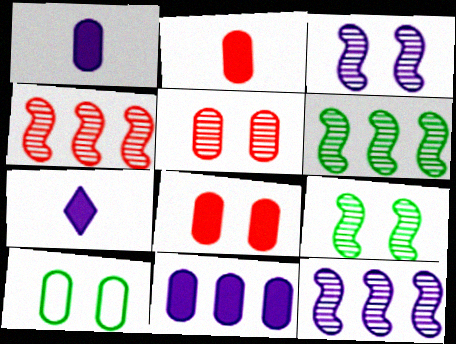[[4, 6, 12], 
[4, 7, 10]]